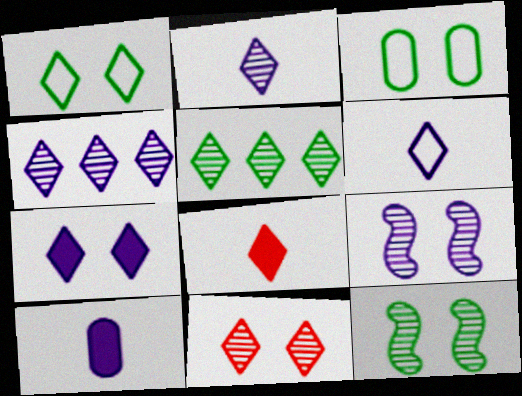[[1, 4, 8], 
[1, 7, 11], 
[2, 5, 11], 
[4, 6, 7]]